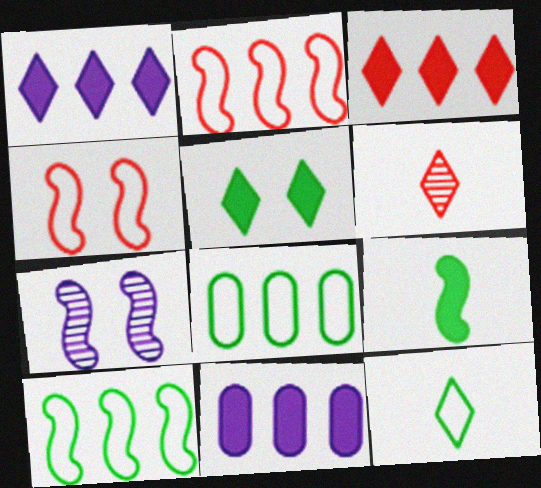[[2, 7, 9]]